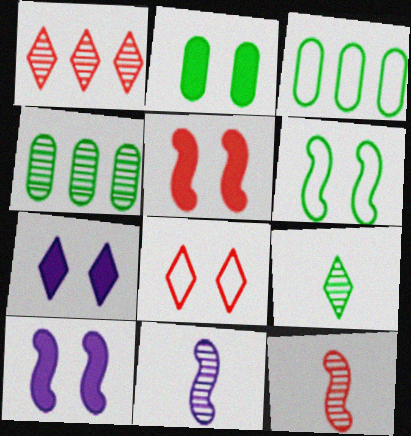[[2, 5, 7], 
[3, 7, 12]]